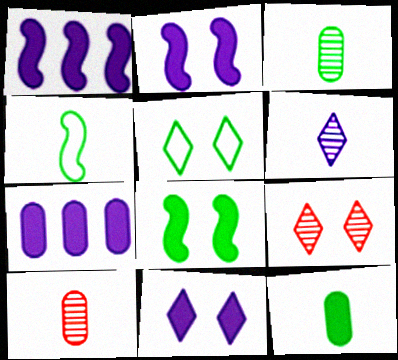[[1, 5, 10], 
[4, 7, 9], 
[5, 9, 11]]